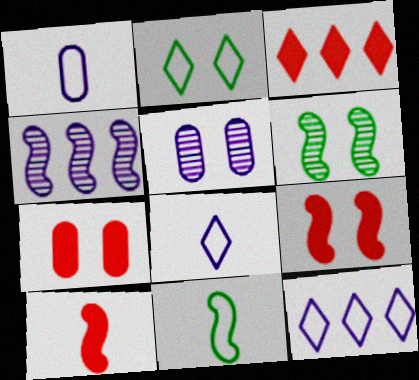[[1, 3, 6], 
[2, 5, 9], 
[3, 5, 11], 
[3, 7, 10], 
[4, 9, 11]]